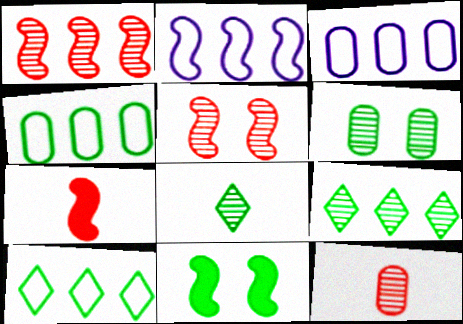[[4, 8, 11]]